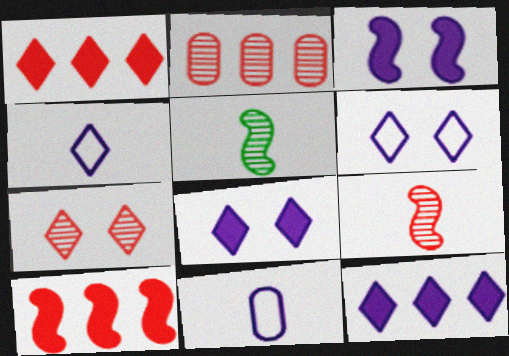[[2, 7, 9]]